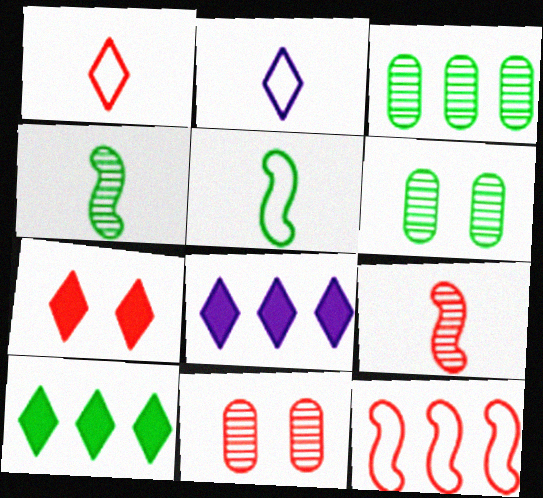[[3, 8, 12], 
[5, 6, 10], 
[5, 8, 11]]